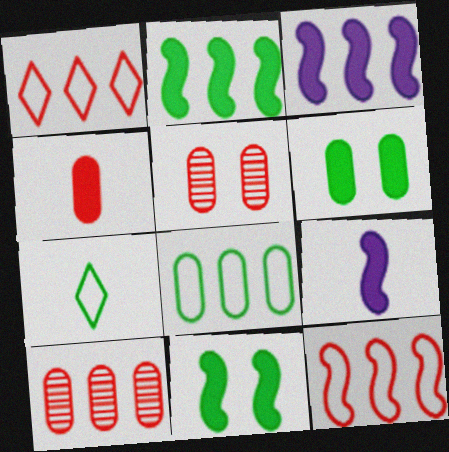[[3, 5, 7]]